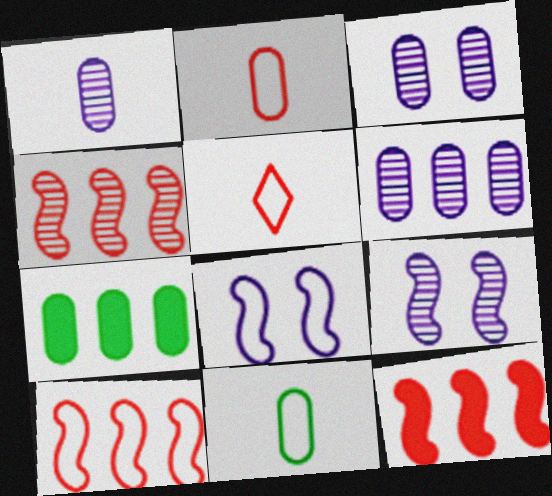[[1, 3, 6], 
[2, 3, 7], 
[4, 10, 12], 
[5, 7, 9]]